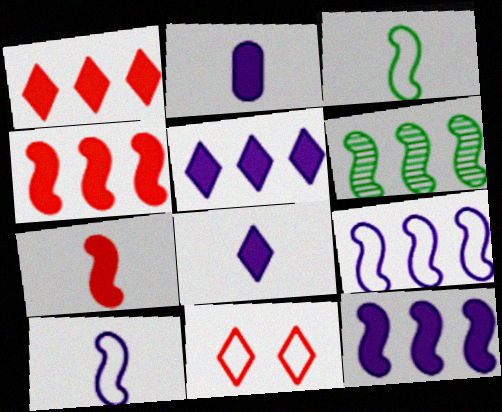[[2, 6, 11], 
[4, 6, 9]]